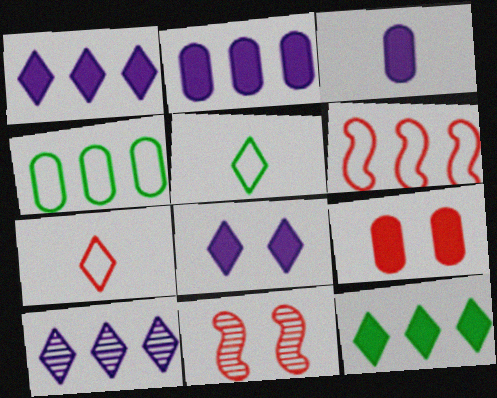[[2, 5, 11]]